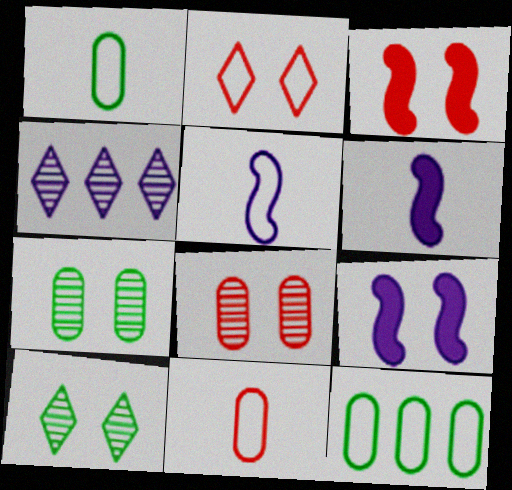[[1, 3, 4], 
[2, 3, 8], 
[2, 5, 12], 
[2, 7, 9]]